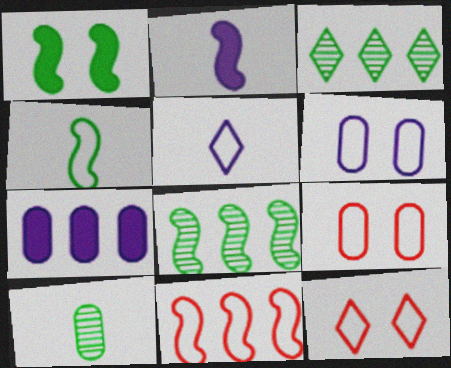[[1, 4, 8], 
[2, 3, 9], 
[3, 7, 11], 
[7, 9, 10]]